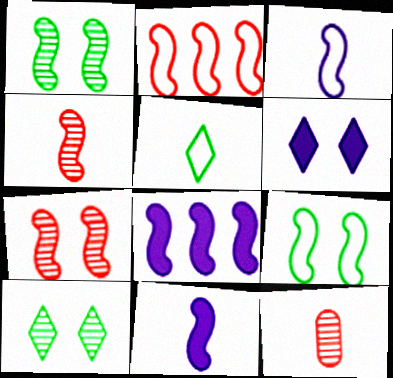[[1, 2, 11], 
[2, 3, 9], 
[4, 8, 9], 
[5, 11, 12]]